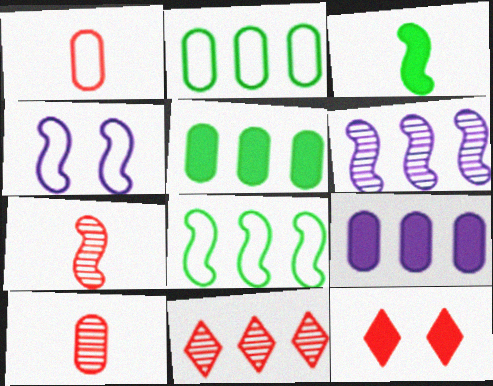[[3, 9, 12], 
[8, 9, 11]]